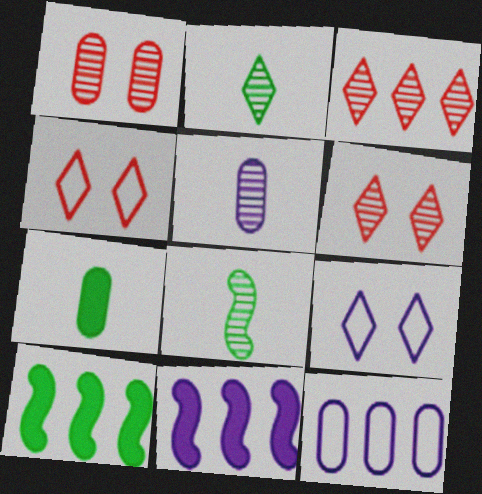[[1, 7, 12], 
[3, 10, 12], 
[4, 5, 10], 
[5, 9, 11]]